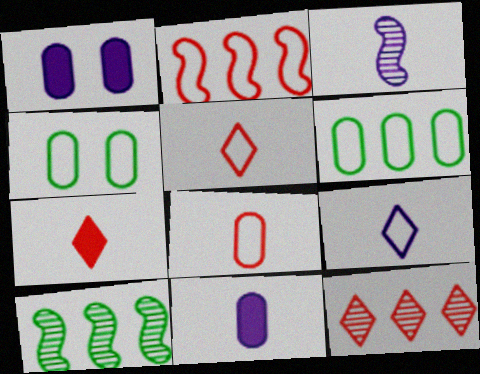[[1, 5, 10], 
[2, 4, 9], 
[3, 9, 11]]